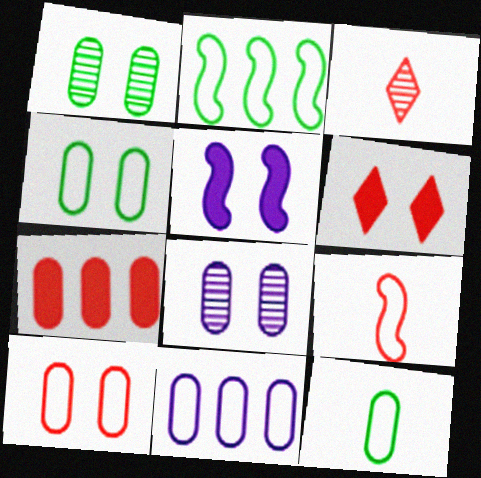[[7, 8, 12], 
[10, 11, 12]]